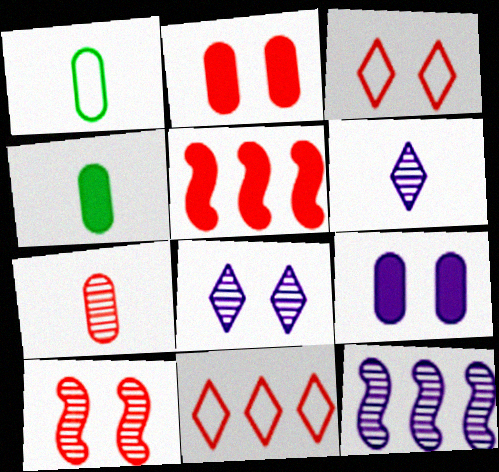[[1, 5, 8], 
[2, 3, 10], 
[3, 4, 12], 
[3, 5, 7]]